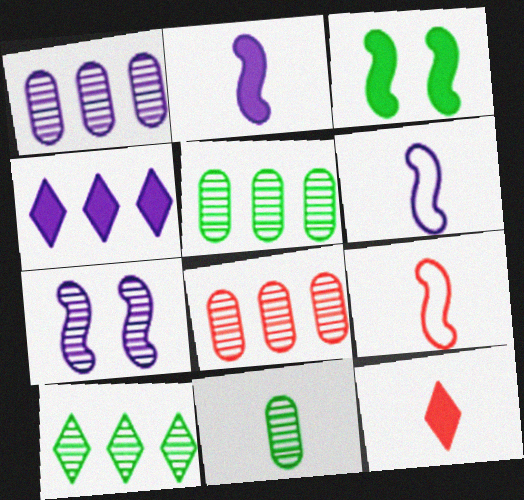[[1, 5, 8], 
[6, 11, 12]]